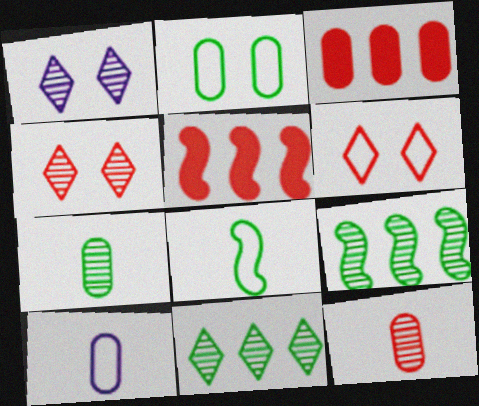[[1, 3, 8], 
[1, 9, 12], 
[5, 6, 12]]